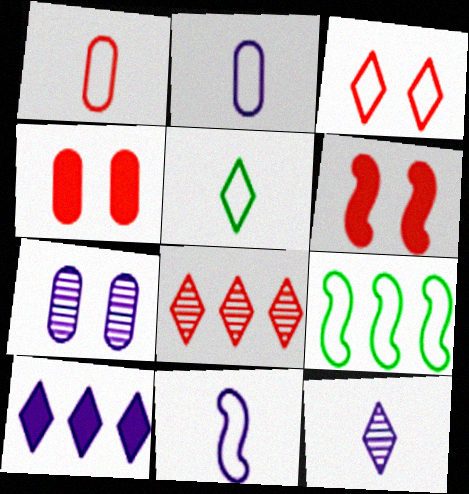[[1, 5, 11], 
[1, 6, 8], 
[2, 3, 9], 
[4, 9, 12], 
[7, 10, 11]]